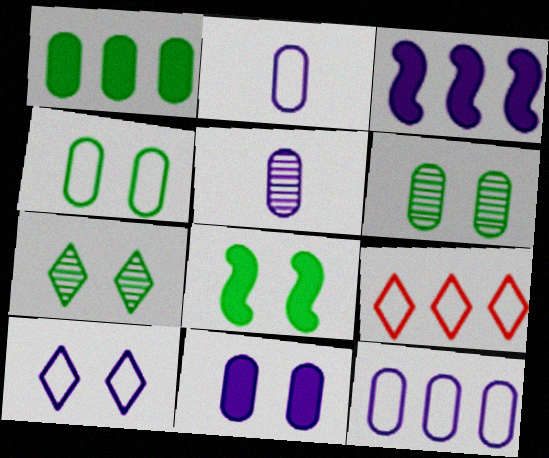[[3, 5, 10], 
[4, 7, 8], 
[5, 8, 9], 
[5, 11, 12]]